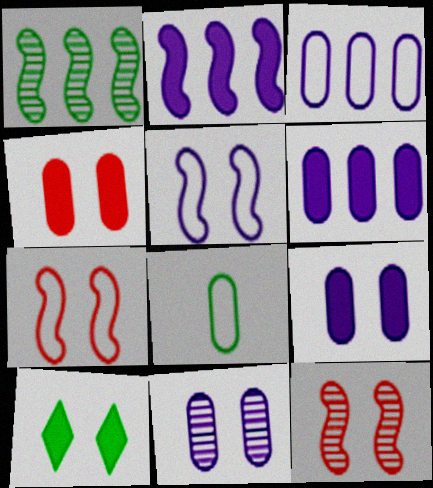[[1, 8, 10], 
[7, 10, 11]]